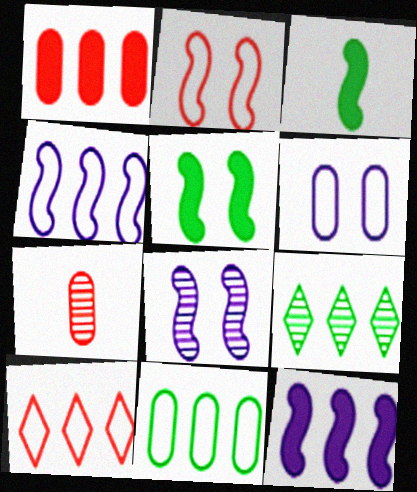[[1, 4, 9], 
[2, 5, 8], 
[4, 10, 11], 
[7, 8, 9]]